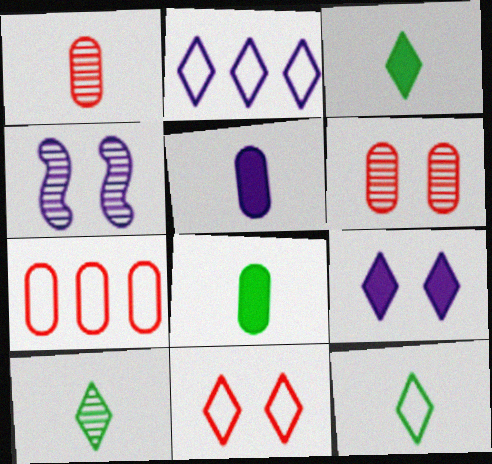[[2, 4, 5], 
[2, 11, 12], 
[3, 4, 7], 
[3, 10, 12]]